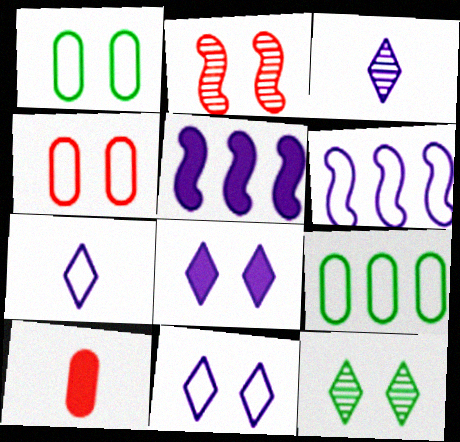[[1, 2, 8], 
[6, 10, 12]]